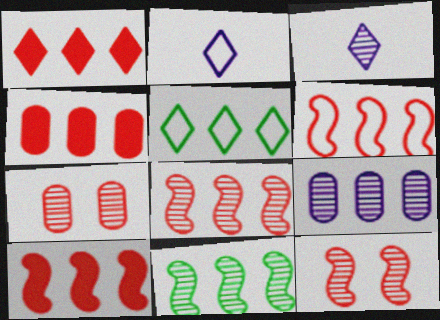[[1, 4, 10], 
[3, 7, 11], 
[5, 9, 10], 
[6, 8, 10]]